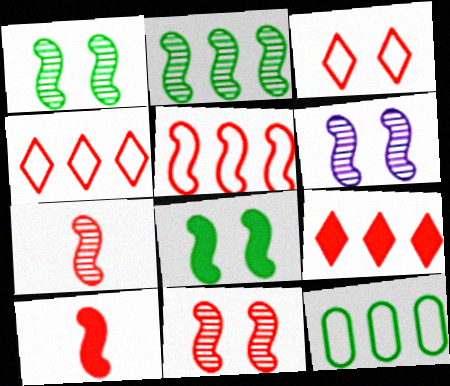[[1, 6, 11], 
[2, 6, 7], 
[5, 10, 11]]